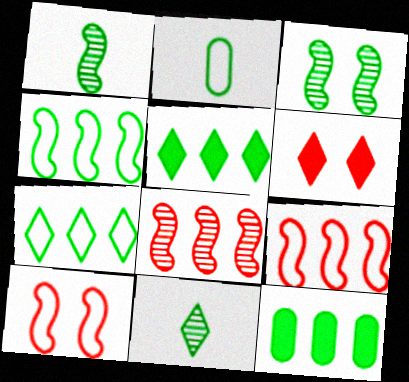[[2, 3, 5]]